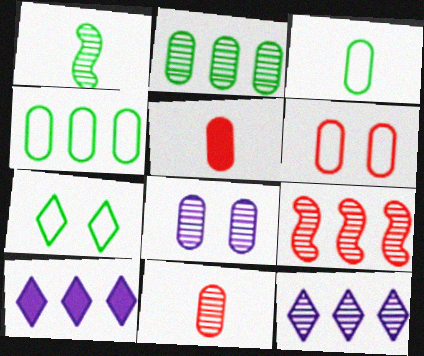[[1, 6, 10], 
[2, 8, 11], 
[2, 9, 12], 
[4, 5, 8], 
[4, 9, 10]]